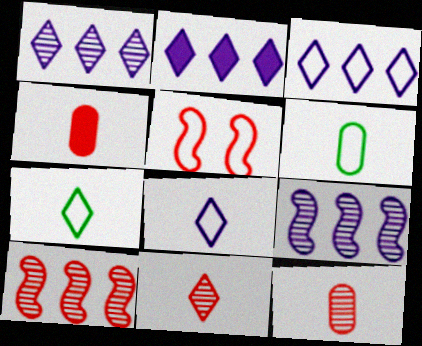[[1, 2, 3], 
[3, 5, 6]]